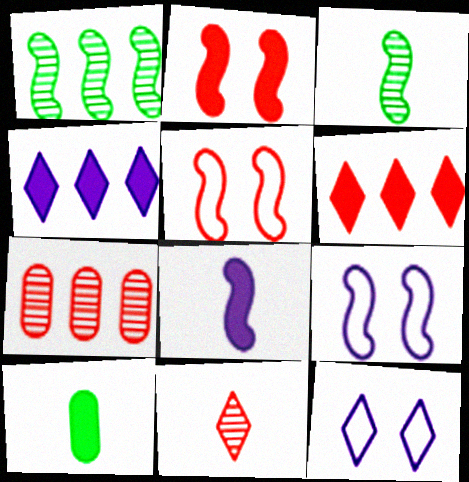[[1, 5, 8], 
[2, 4, 10]]